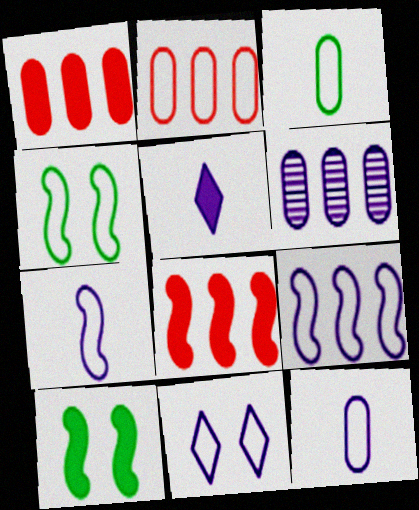[[1, 5, 10], 
[9, 11, 12]]